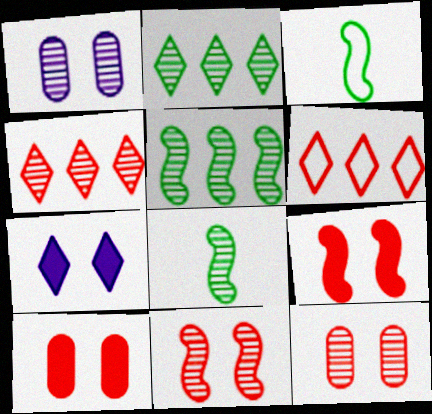[[1, 4, 8]]